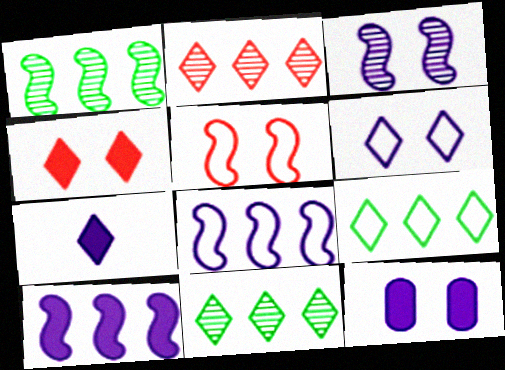[[3, 6, 12], 
[7, 10, 12]]